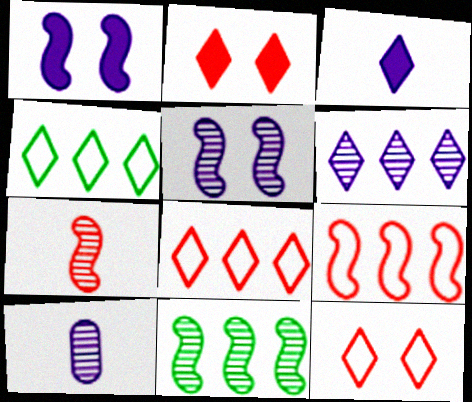[[5, 6, 10], 
[5, 7, 11]]